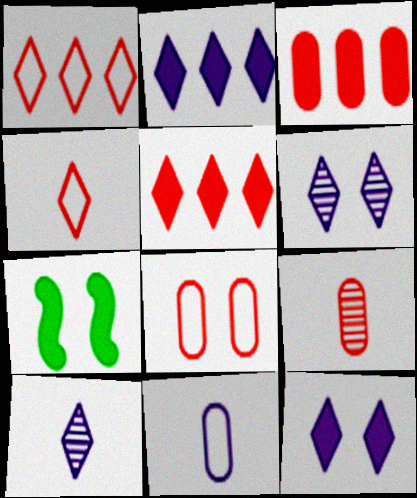[[3, 8, 9], 
[6, 7, 8]]